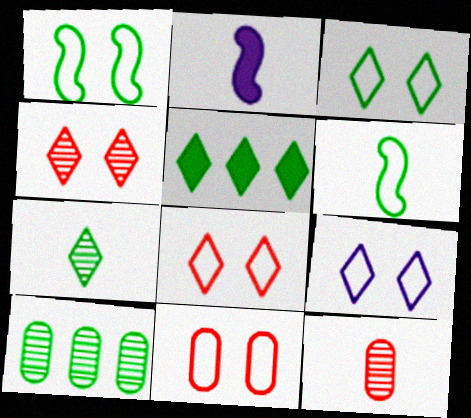[[1, 9, 11], 
[2, 8, 10], 
[3, 5, 7], 
[3, 8, 9]]